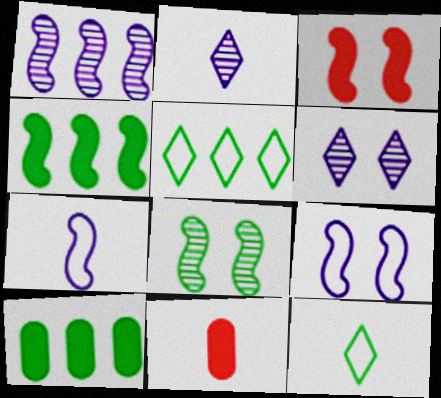[[3, 8, 9], 
[8, 10, 12]]